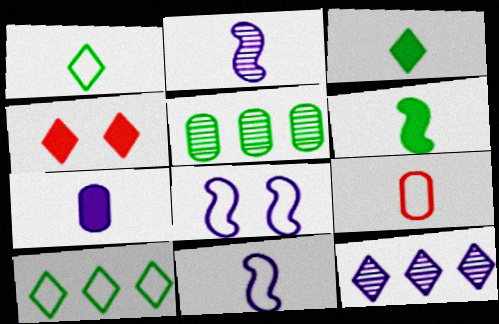[[1, 4, 12], 
[1, 9, 11], 
[2, 3, 9], 
[4, 5, 11], 
[7, 8, 12], 
[8, 9, 10]]